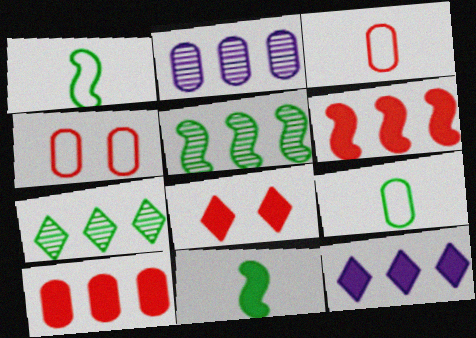[[1, 2, 8]]